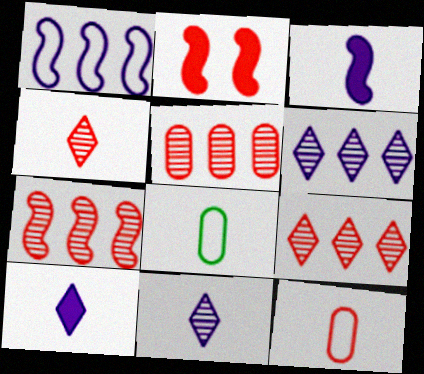[[2, 6, 8], 
[2, 9, 12], 
[3, 4, 8], 
[5, 7, 9]]